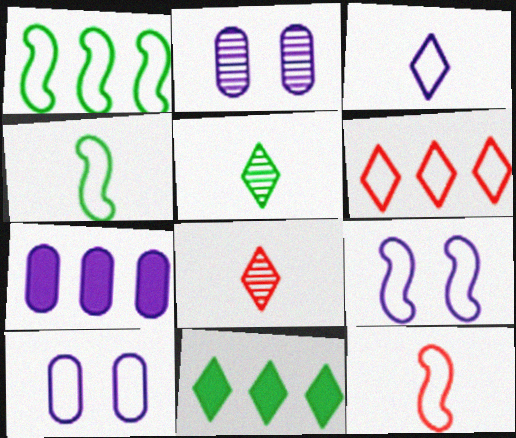[[1, 9, 12], 
[2, 11, 12], 
[4, 6, 10]]